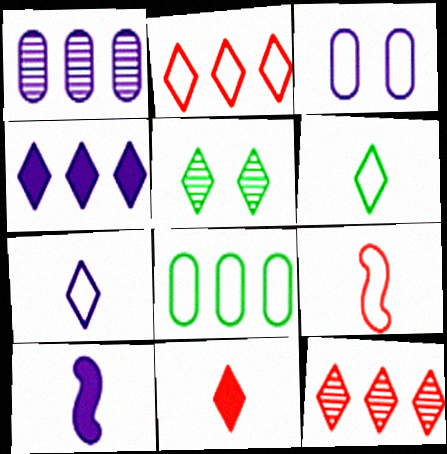[]